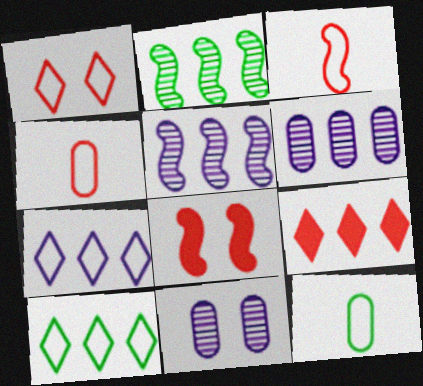[]